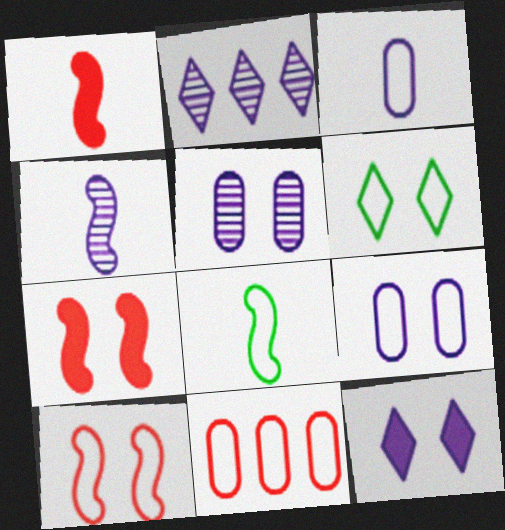[[1, 4, 8], 
[2, 4, 5], 
[5, 6, 7], 
[6, 9, 10]]